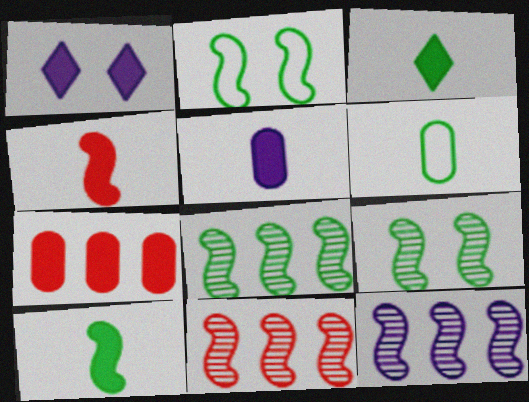[[1, 6, 11], 
[1, 7, 10], 
[2, 4, 12], 
[2, 8, 10], 
[3, 4, 5], 
[8, 11, 12]]